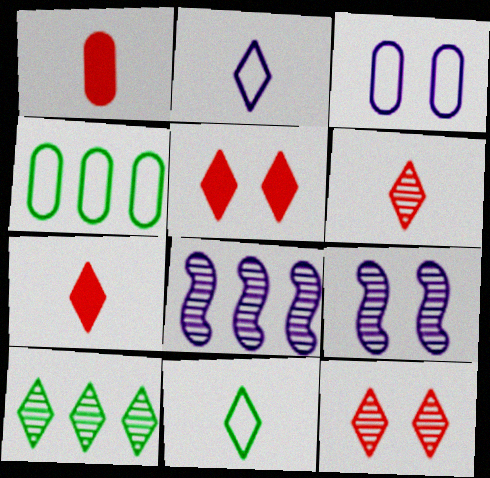[[2, 5, 10], 
[4, 7, 9]]